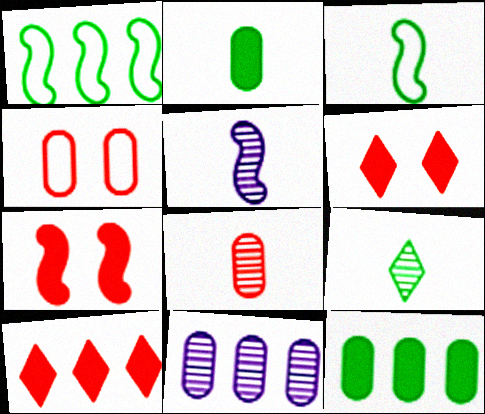[[1, 5, 7], 
[1, 10, 11], 
[2, 3, 9], 
[2, 4, 11], 
[3, 6, 11], 
[5, 8, 9]]